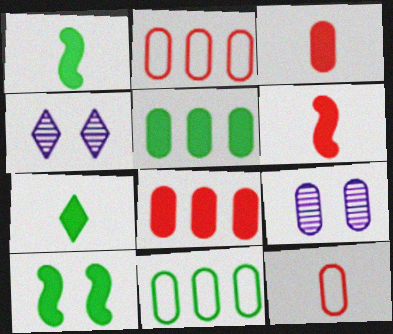[[1, 2, 4], 
[3, 9, 11], 
[4, 6, 11], 
[5, 7, 10], 
[5, 9, 12]]